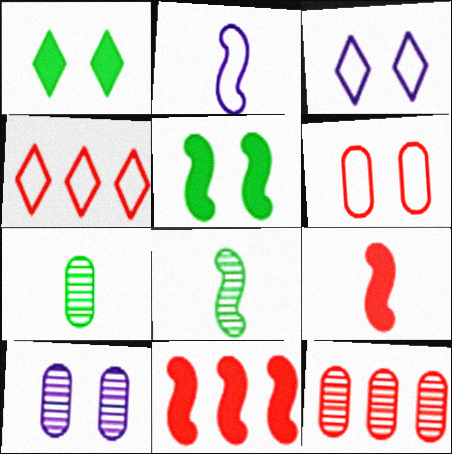[[1, 2, 12], 
[2, 8, 9], 
[3, 7, 11], 
[4, 11, 12], 
[7, 10, 12]]